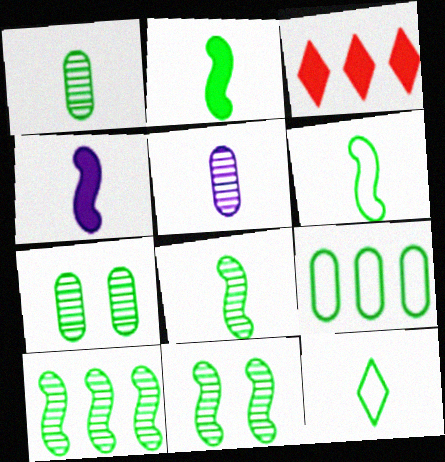[[1, 2, 12], 
[2, 6, 8], 
[8, 10, 11]]